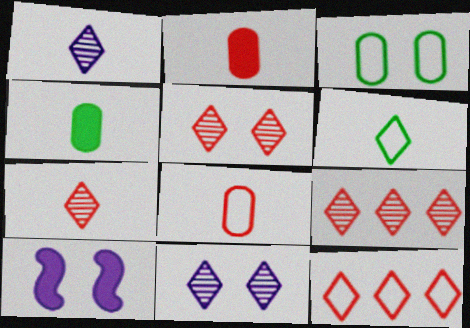[[3, 5, 10], 
[5, 7, 9]]